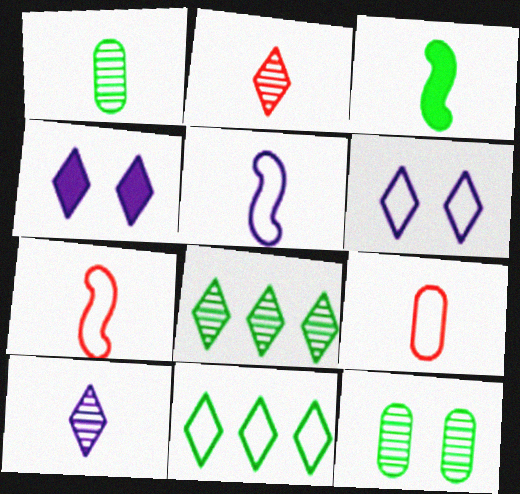[[2, 4, 11], 
[3, 9, 10], 
[3, 11, 12]]